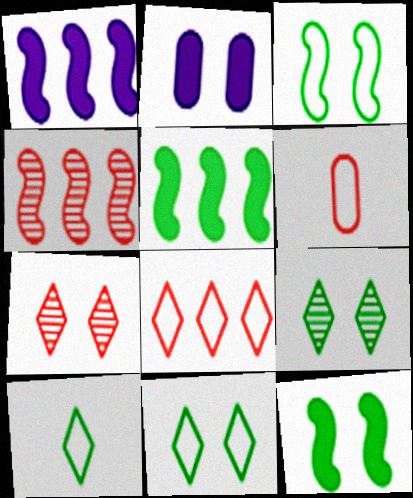[[1, 6, 9], 
[2, 3, 7], 
[2, 4, 10]]